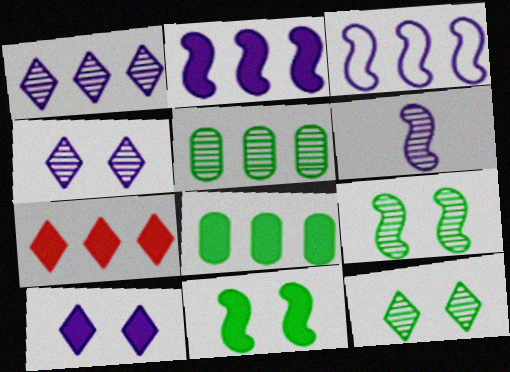[[2, 7, 8], 
[3, 5, 7]]